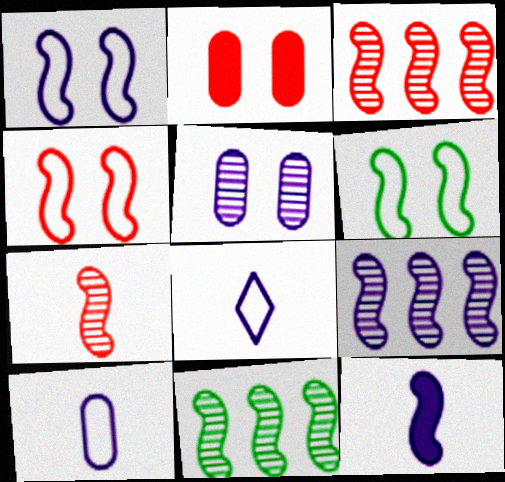[[1, 4, 6], 
[1, 9, 12], 
[2, 8, 11], 
[3, 6, 12], 
[3, 9, 11], 
[4, 11, 12]]